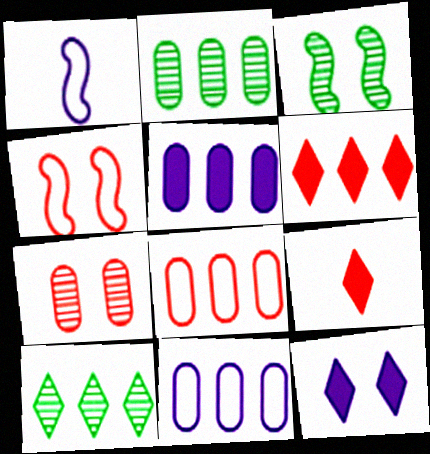[[2, 5, 8], 
[3, 9, 11]]